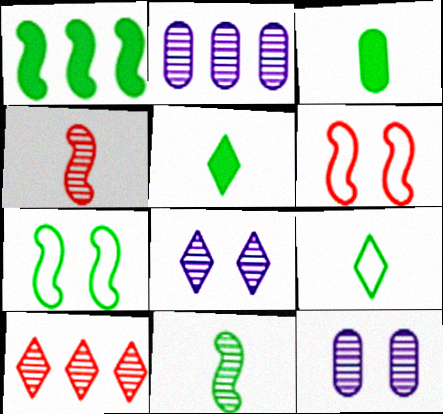[[1, 7, 11], 
[2, 5, 6], 
[3, 9, 11], 
[10, 11, 12]]